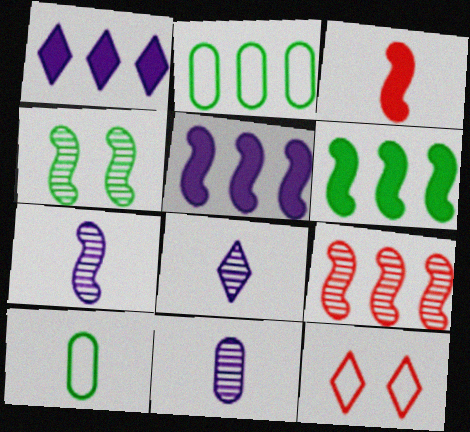[[1, 2, 9], 
[3, 8, 10], 
[4, 7, 9], 
[6, 11, 12], 
[7, 8, 11]]